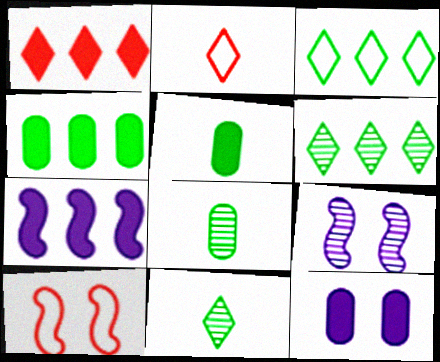[[1, 4, 7], 
[2, 4, 9]]